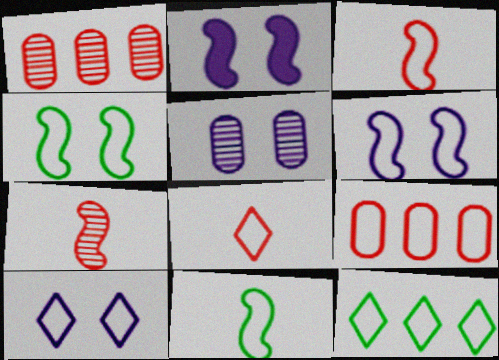[[2, 5, 10], 
[8, 10, 12], 
[9, 10, 11]]